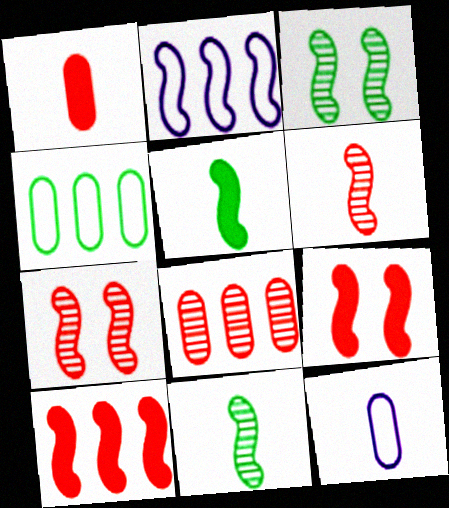[[2, 5, 7], 
[2, 9, 11]]